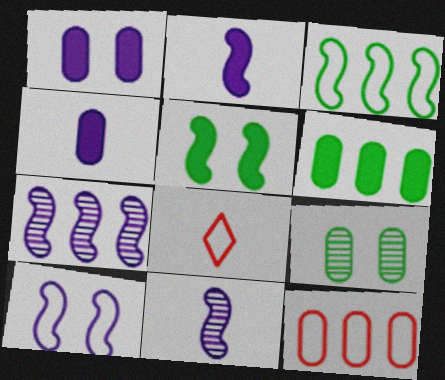[[2, 7, 10], 
[4, 9, 12]]